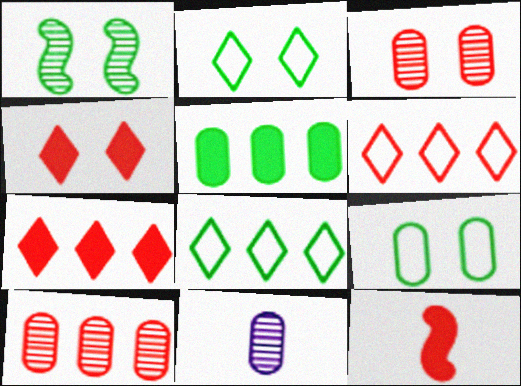[[3, 6, 12]]